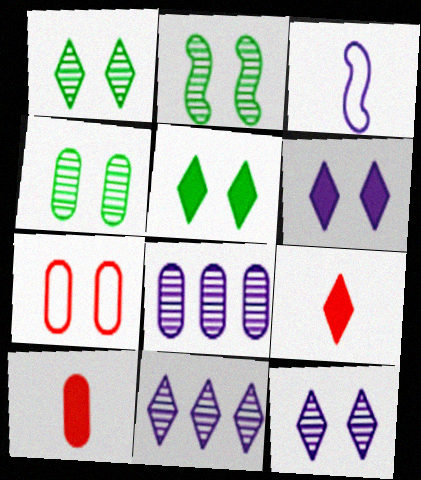[[1, 2, 4], 
[2, 6, 7], 
[3, 6, 8]]